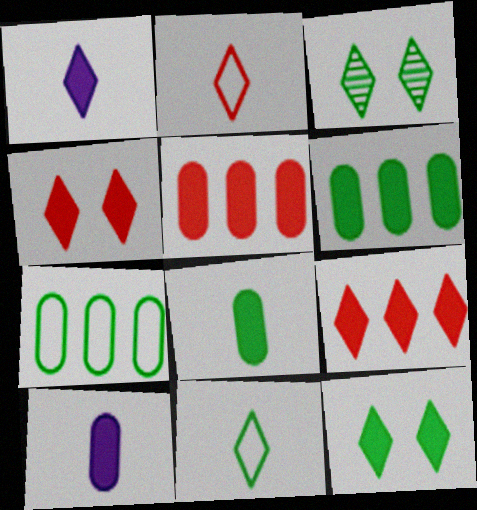[[1, 9, 12]]